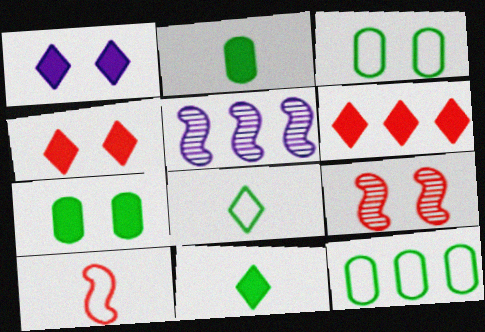[[1, 3, 9], 
[1, 6, 11], 
[5, 6, 12]]